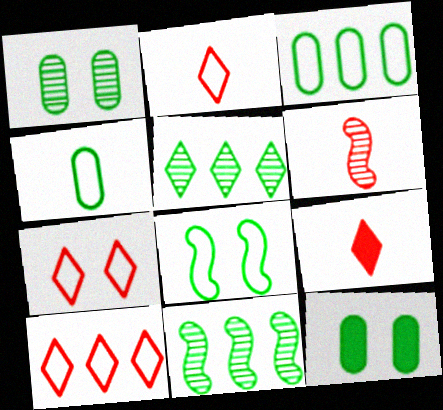[[2, 7, 10]]